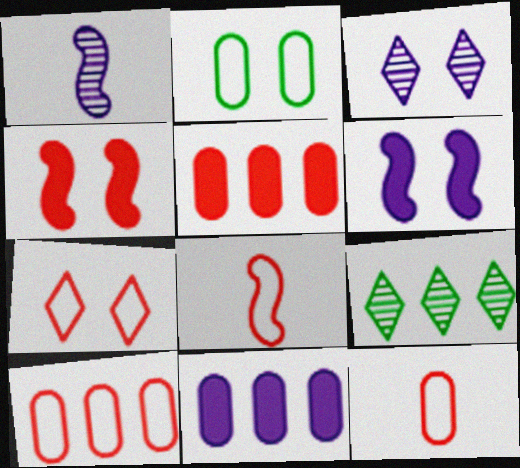[[2, 3, 4], 
[6, 9, 12], 
[7, 8, 10]]